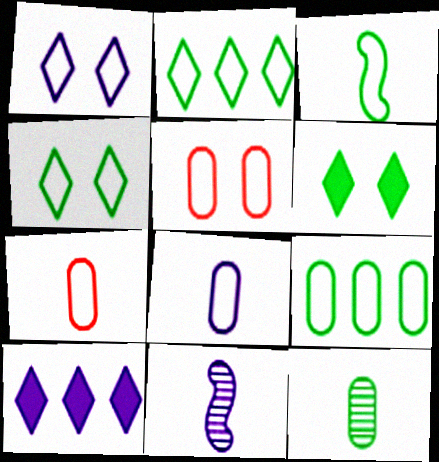[[3, 4, 9], 
[5, 8, 9]]